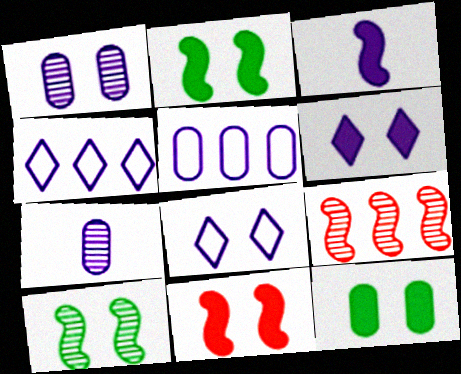[[1, 3, 4], 
[6, 11, 12]]